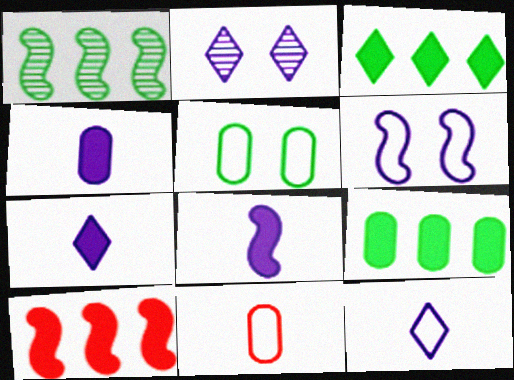[[4, 7, 8]]